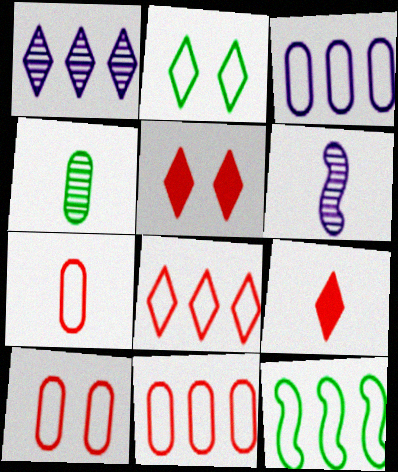[[1, 2, 9], 
[3, 8, 12], 
[7, 10, 11]]